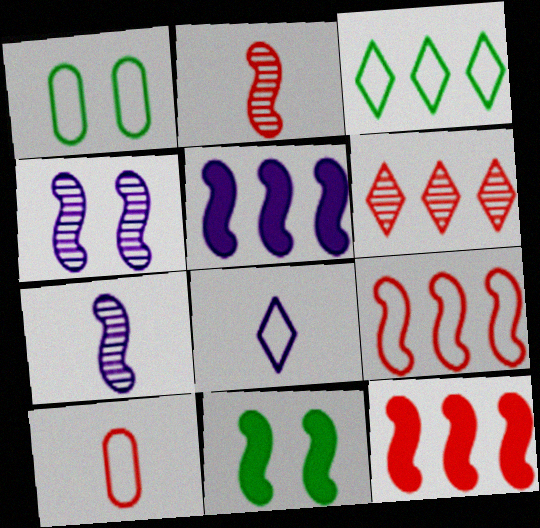[[1, 8, 9], 
[7, 9, 11]]